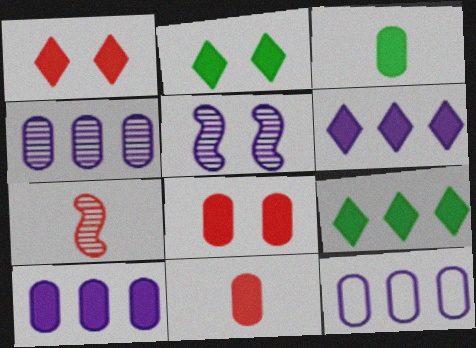[[2, 7, 12], 
[3, 8, 10], 
[4, 10, 12]]